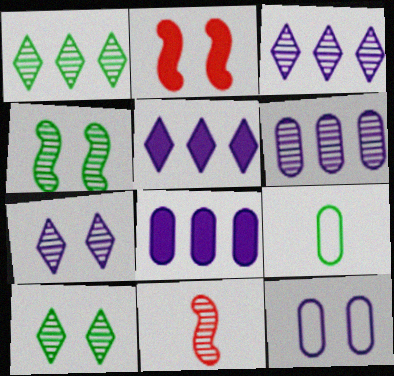[[2, 3, 9], 
[2, 10, 12], 
[6, 10, 11]]